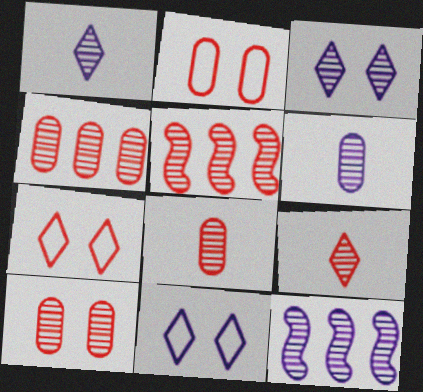[[3, 6, 12], 
[4, 8, 10], 
[5, 9, 10]]